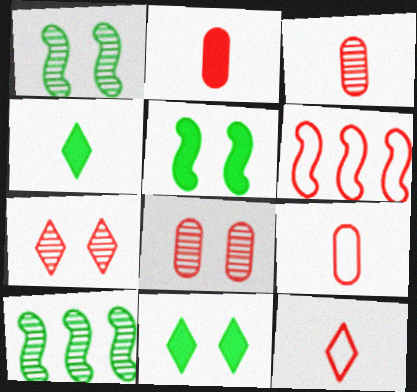[[2, 3, 9], 
[2, 6, 7]]